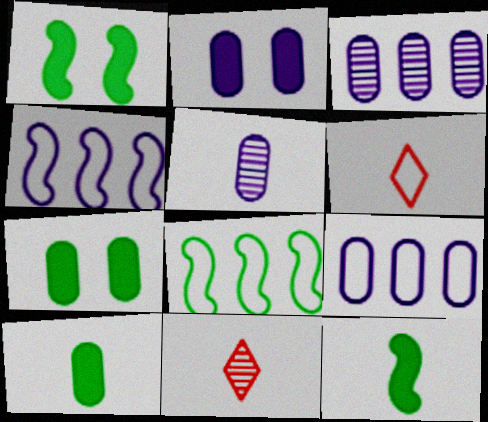[[1, 3, 6], 
[1, 9, 11], 
[2, 5, 9], 
[2, 8, 11], 
[4, 7, 11], 
[5, 6, 12]]